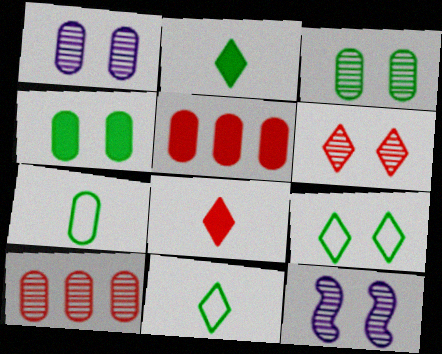[[1, 5, 7], 
[3, 6, 12], 
[5, 11, 12]]